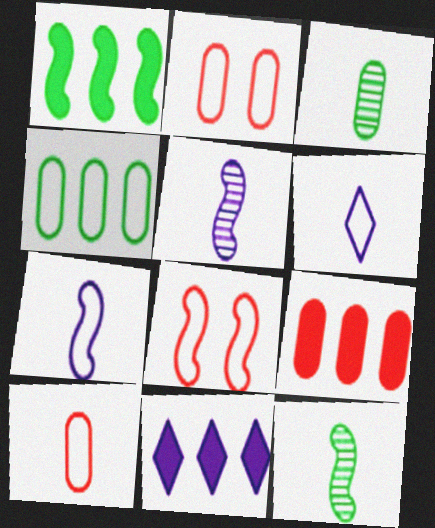[[1, 5, 8], 
[1, 9, 11], 
[2, 11, 12], 
[3, 8, 11], 
[4, 6, 8]]